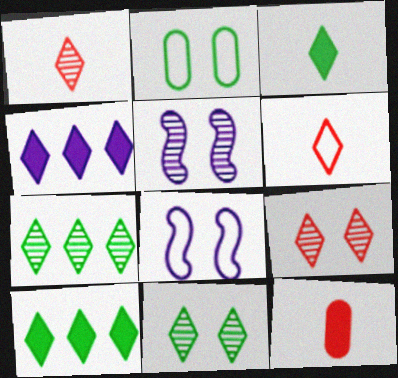[[4, 6, 11], 
[7, 8, 12]]